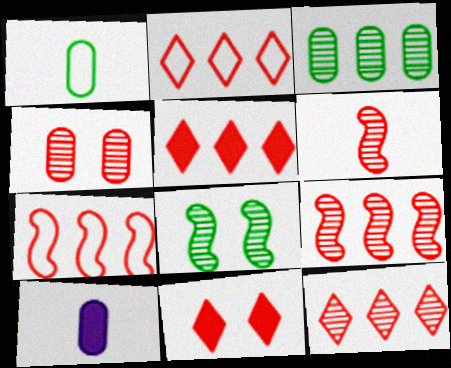[[2, 5, 12], 
[2, 8, 10], 
[4, 6, 12]]